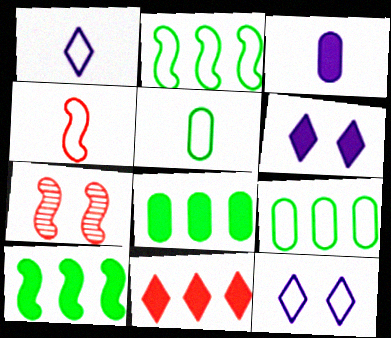[[1, 4, 5], 
[1, 7, 8], 
[4, 9, 12]]